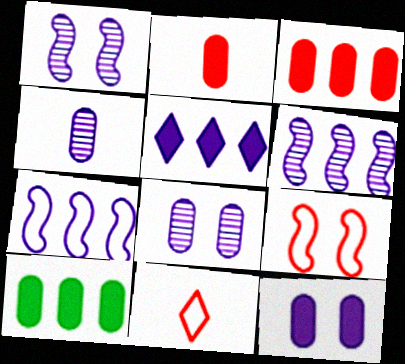[[1, 10, 11], 
[2, 10, 12]]